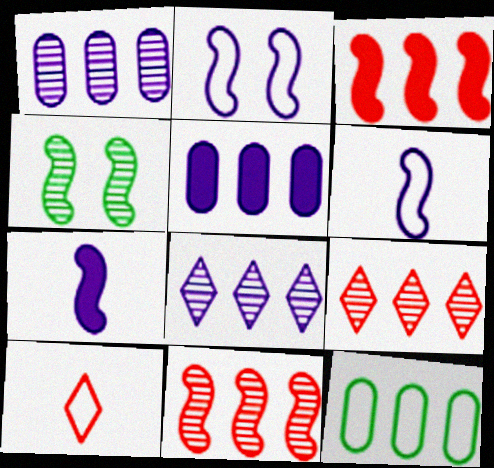[[2, 10, 12], 
[3, 4, 6], 
[3, 8, 12], 
[4, 5, 10]]